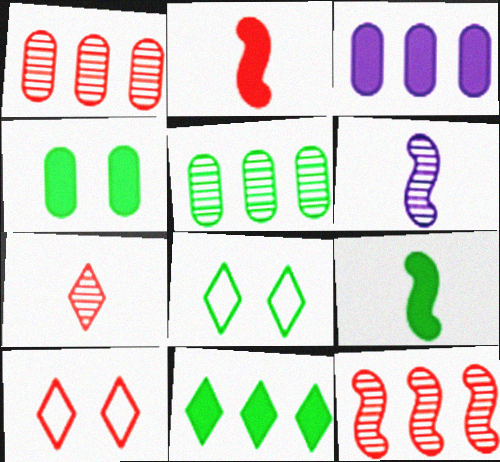[[1, 2, 10], 
[4, 9, 11], 
[5, 8, 9]]